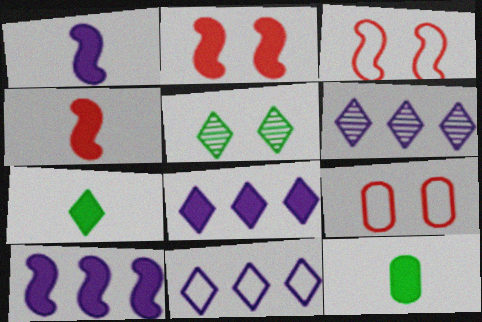[[2, 8, 12], 
[3, 6, 12], 
[6, 8, 11]]